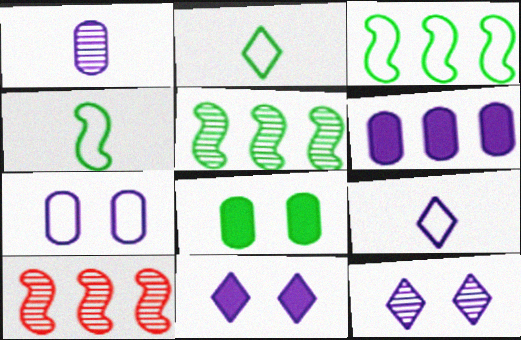[[1, 6, 7], 
[2, 5, 8], 
[8, 9, 10]]